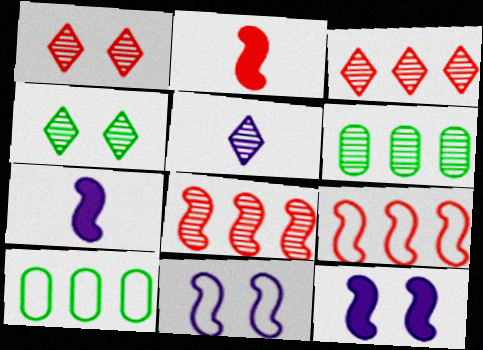[[1, 7, 10], 
[3, 4, 5]]